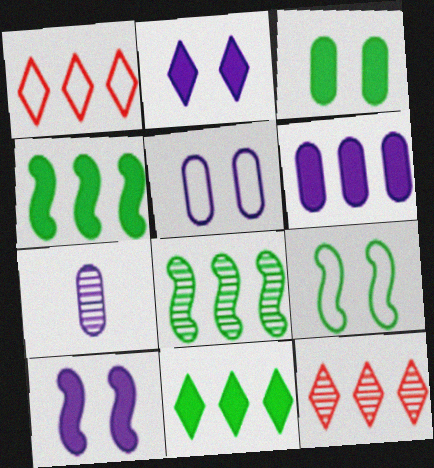[[1, 6, 8], 
[5, 6, 7]]